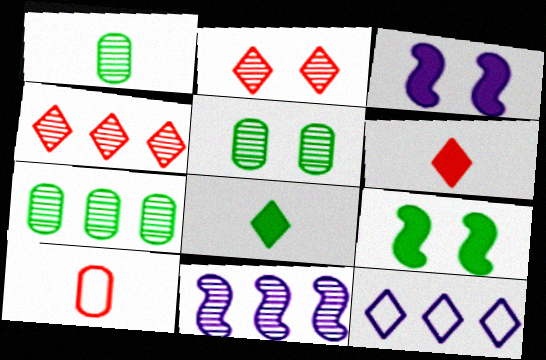[[1, 2, 11], 
[1, 5, 7], 
[2, 8, 12], 
[4, 7, 11]]